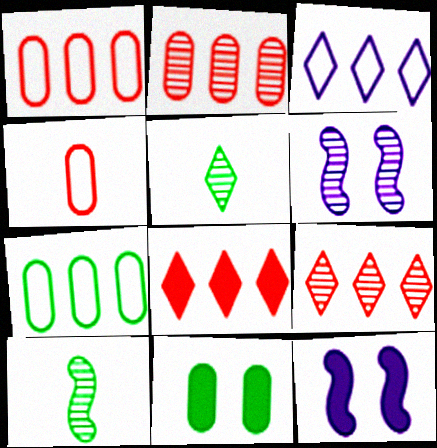[[1, 5, 12], 
[2, 5, 6]]